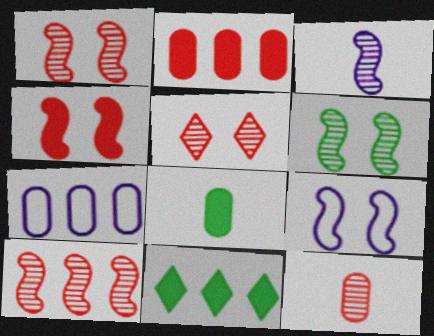[[3, 6, 10], 
[4, 6, 9], 
[5, 10, 12], 
[7, 10, 11], 
[9, 11, 12]]